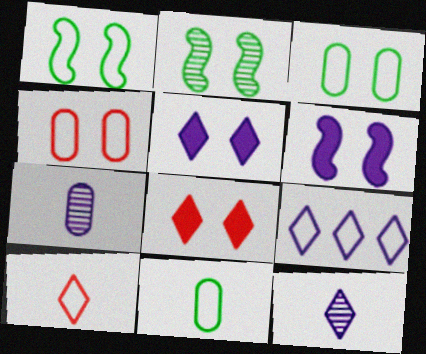[[2, 4, 5], 
[5, 9, 12], 
[6, 7, 9]]